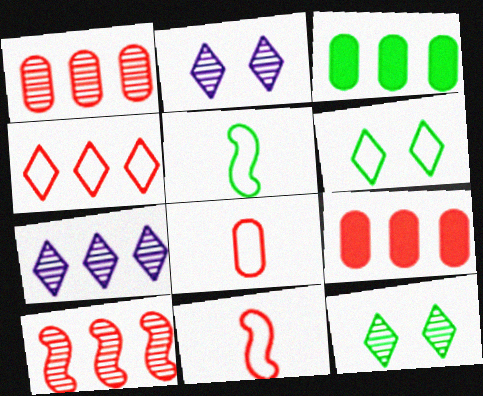[[2, 3, 11], 
[2, 5, 9], 
[3, 5, 12], 
[4, 9, 10]]